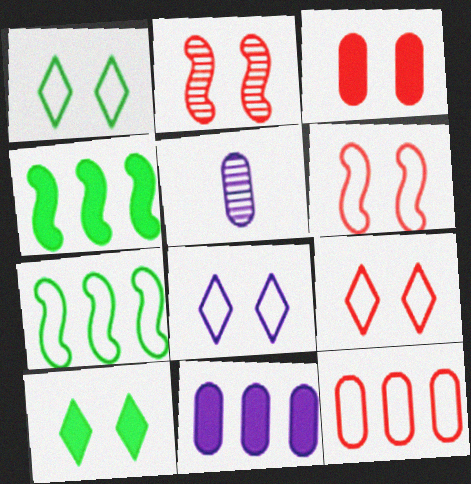[[1, 8, 9], 
[2, 3, 9], 
[4, 5, 9]]